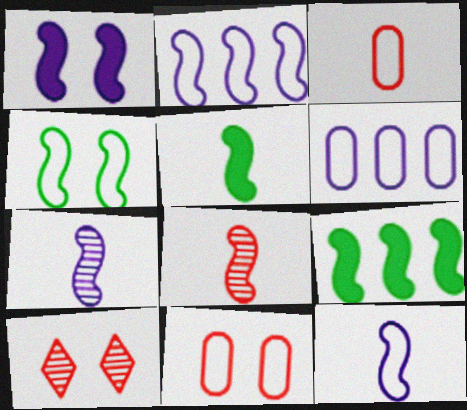[[1, 2, 7], 
[5, 6, 10], 
[5, 8, 12]]